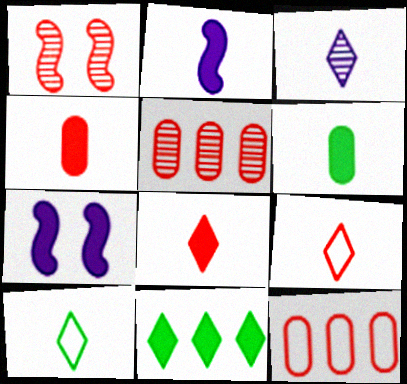[[1, 8, 12], 
[2, 6, 8], 
[3, 8, 10], 
[4, 7, 11], 
[5, 7, 10]]